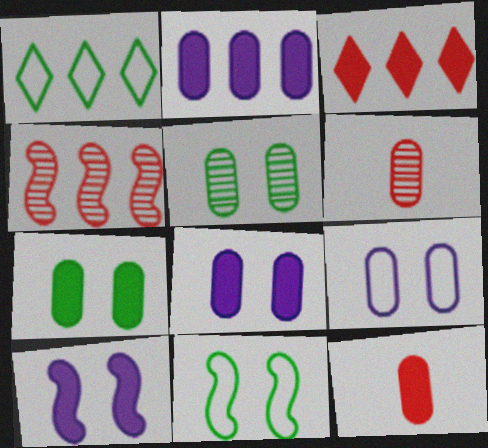[[1, 2, 4], 
[1, 6, 10], 
[2, 7, 12]]